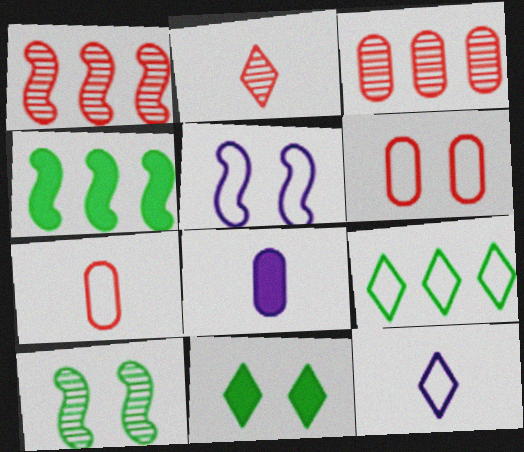[[5, 7, 9]]